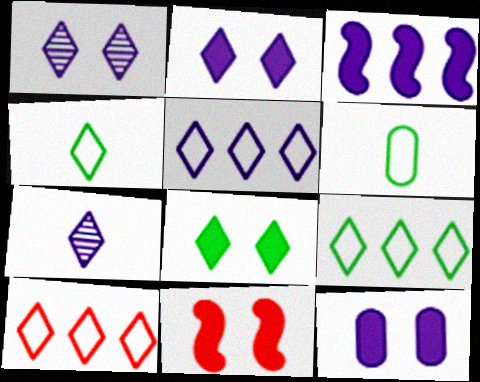[[2, 5, 7], 
[5, 9, 10], 
[7, 8, 10], 
[8, 11, 12]]